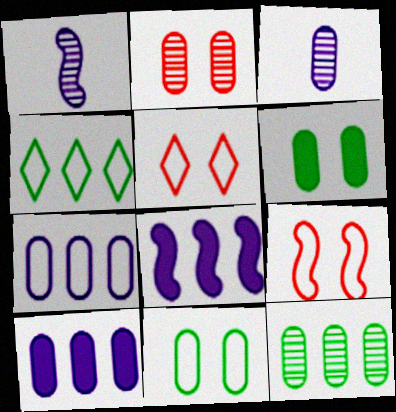[[2, 3, 12]]